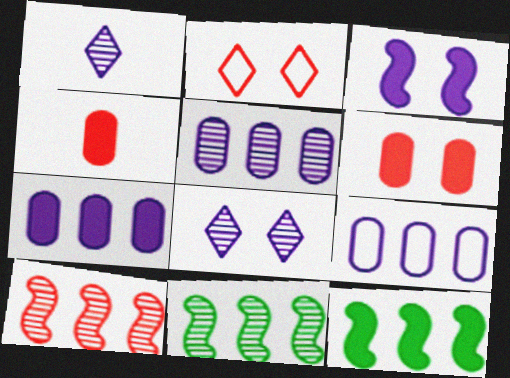[[1, 3, 9], 
[2, 4, 10], 
[5, 7, 9]]